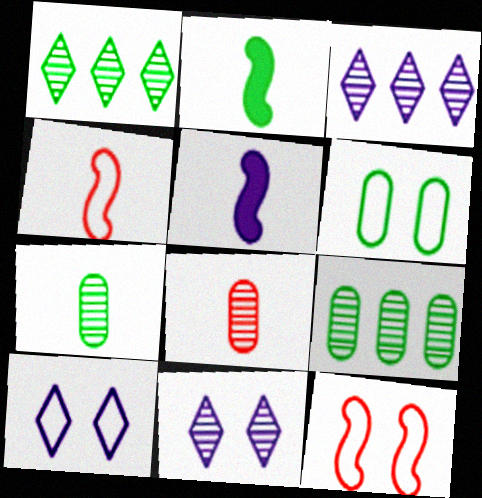[[1, 2, 6], 
[6, 10, 12]]